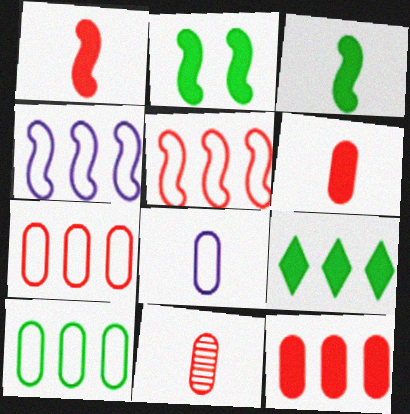[]